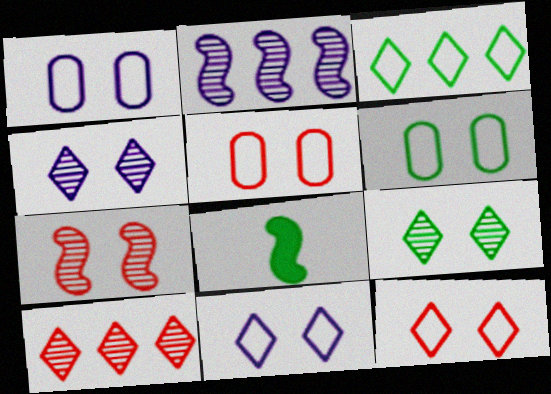[[1, 5, 6], 
[1, 8, 10]]